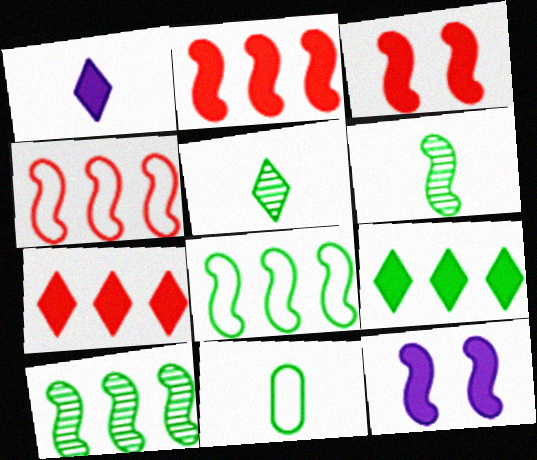[[4, 6, 12]]